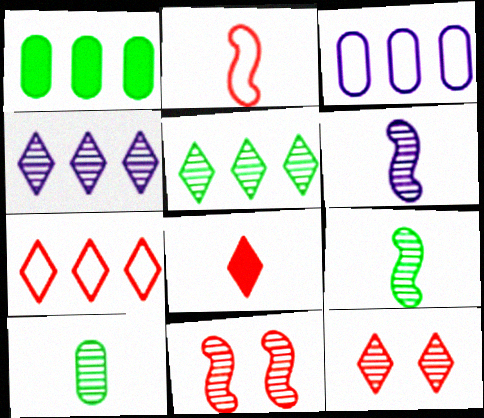[[4, 10, 11], 
[7, 8, 12]]